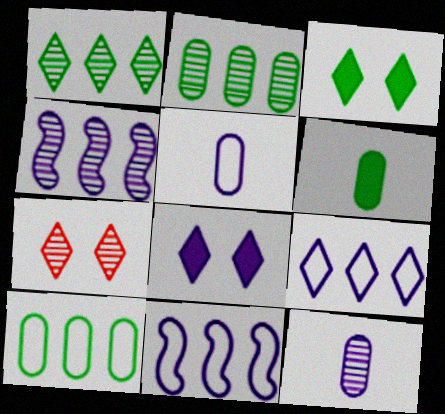[[4, 5, 8], 
[6, 7, 11], 
[8, 11, 12]]